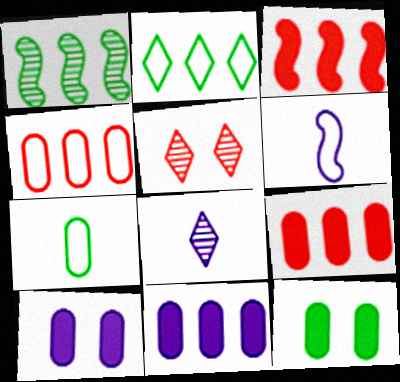[]